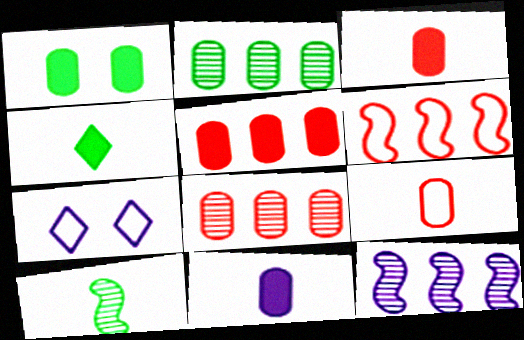[[1, 5, 11], 
[5, 7, 10], 
[7, 11, 12]]